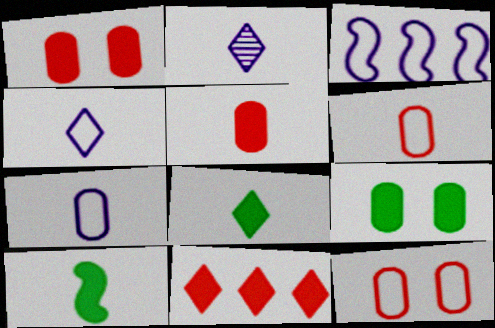[[2, 6, 10]]